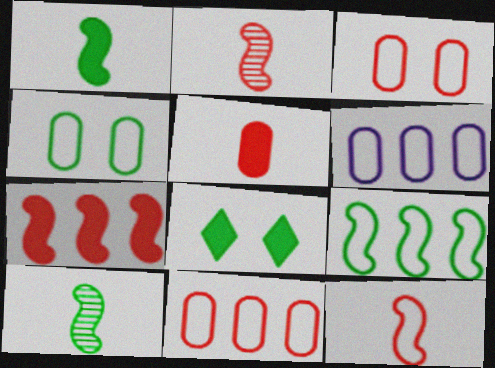[[2, 6, 8]]